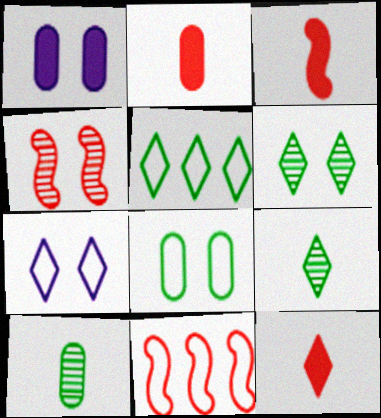[[1, 9, 11], 
[2, 3, 12], 
[3, 4, 11]]